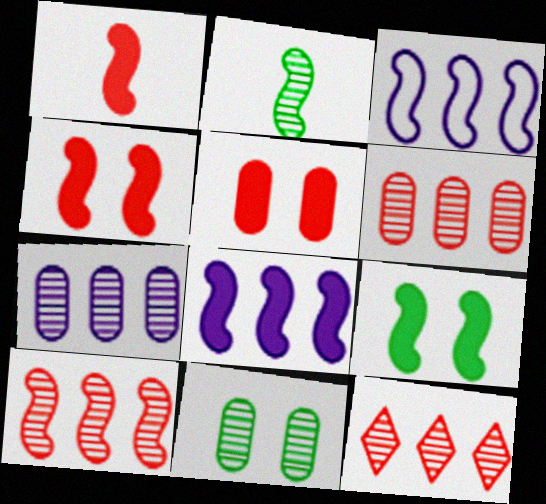[[1, 8, 9], 
[2, 3, 4], 
[6, 10, 12]]